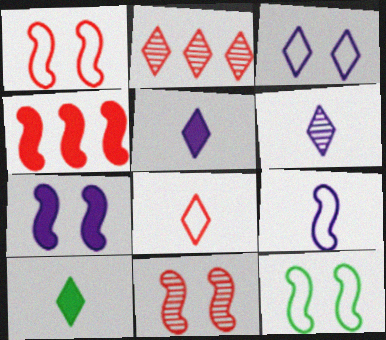[[2, 3, 10], 
[6, 8, 10], 
[7, 11, 12]]